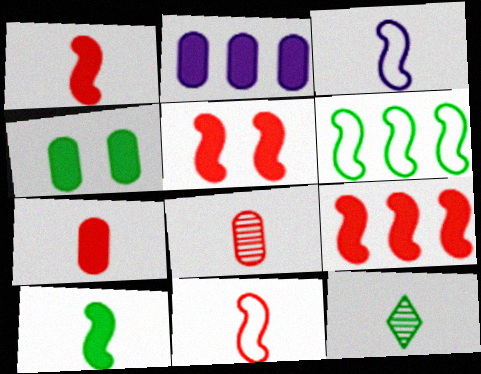[[1, 5, 9], 
[2, 4, 7], 
[3, 7, 12], 
[4, 6, 12]]